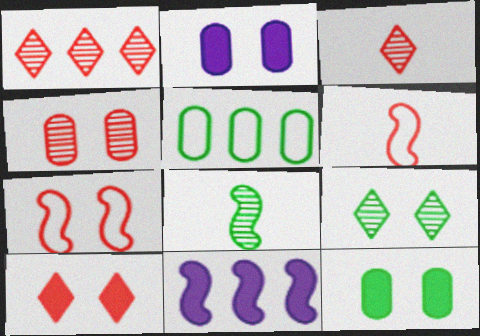[[1, 5, 11], 
[2, 7, 9], 
[4, 7, 10], 
[7, 8, 11]]